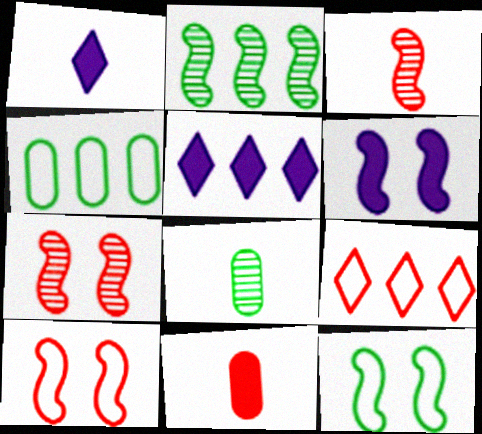[[1, 4, 7], 
[5, 8, 10], 
[6, 7, 12], 
[6, 8, 9], 
[7, 9, 11]]